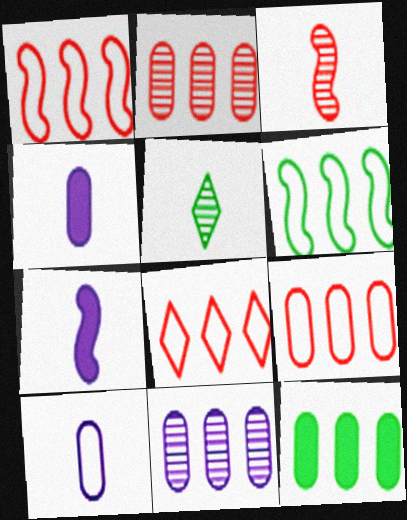[[1, 8, 9], 
[9, 11, 12]]